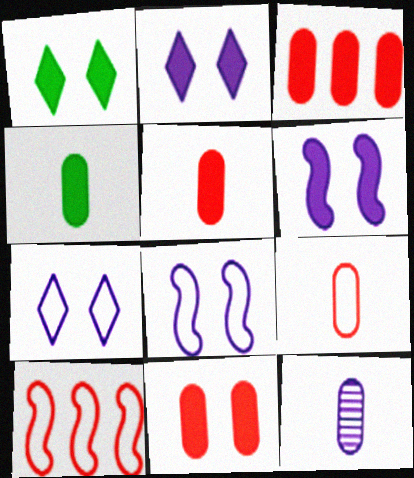[[1, 6, 11], 
[1, 10, 12], 
[3, 5, 11], 
[4, 9, 12]]